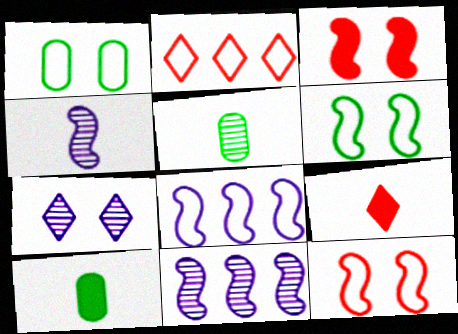[[1, 3, 7], 
[1, 9, 11]]